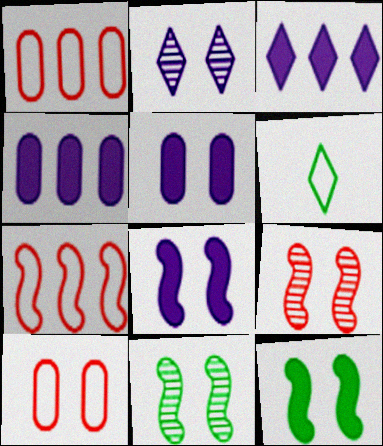[[2, 10, 12], 
[4, 6, 9]]